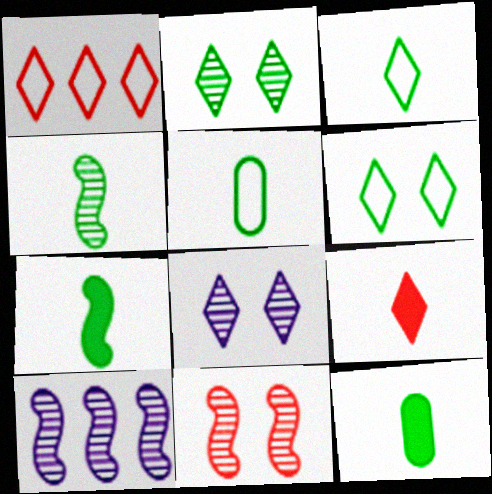[[3, 4, 12], 
[4, 10, 11]]